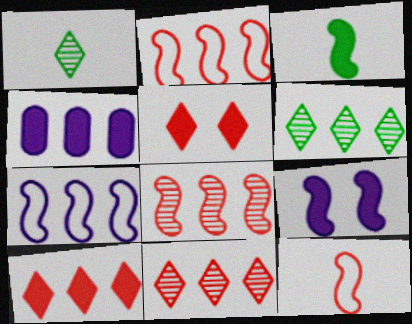[[2, 4, 6], 
[3, 4, 5]]